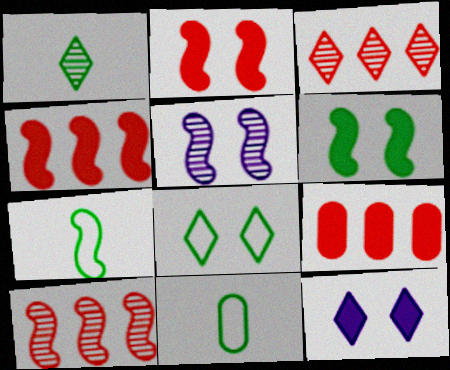[[4, 5, 7], 
[10, 11, 12]]